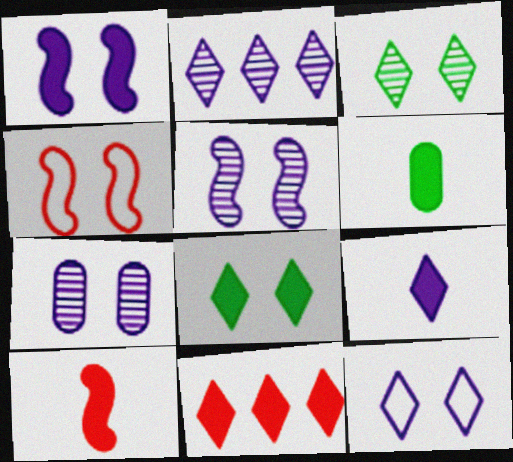[[1, 6, 11], 
[1, 7, 12], 
[2, 4, 6], 
[2, 9, 12], 
[4, 7, 8], 
[6, 9, 10], 
[8, 9, 11]]